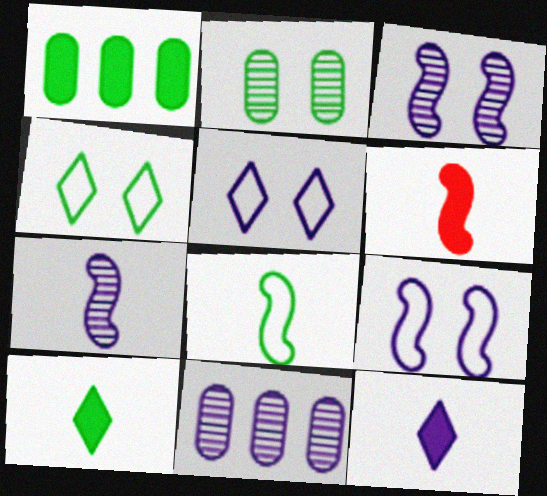[[4, 6, 11], 
[6, 7, 8], 
[9, 11, 12]]